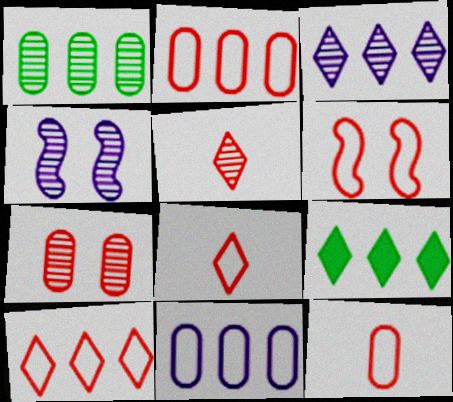[[1, 4, 5], 
[2, 6, 8], 
[3, 9, 10], 
[4, 9, 12], 
[6, 10, 12]]